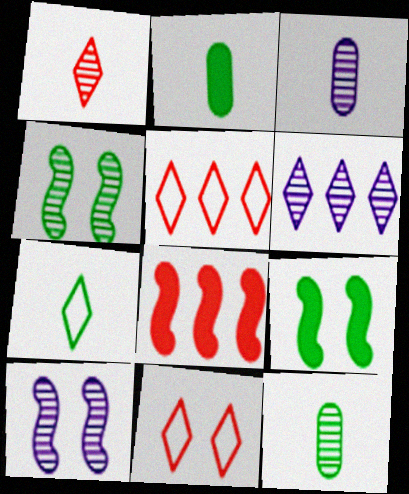[[2, 5, 10], 
[3, 5, 9], 
[3, 6, 10]]